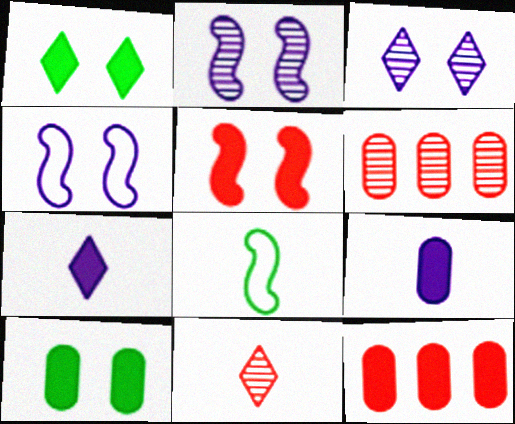[[3, 8, 12], 
[8, 9, 11], 
[9, 10, 12]]